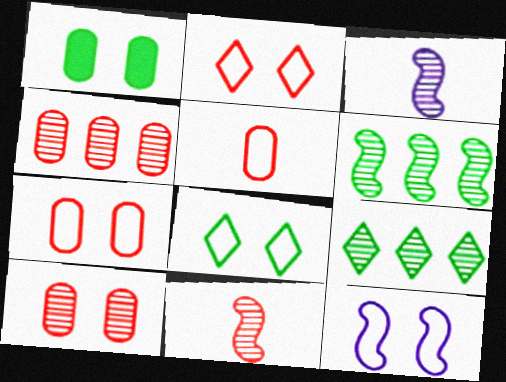[[3, 9, 10], 
[7, 8, 12]]